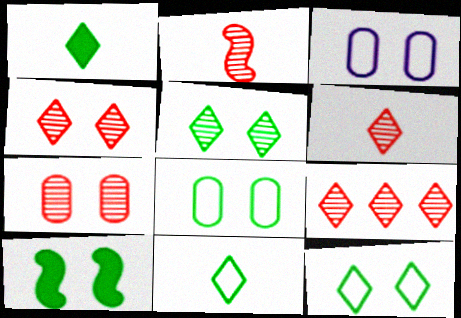[[2, 7, 9], 
[3, 4, 10], 
[4, 6, 9], 
[5, 8, 10]]